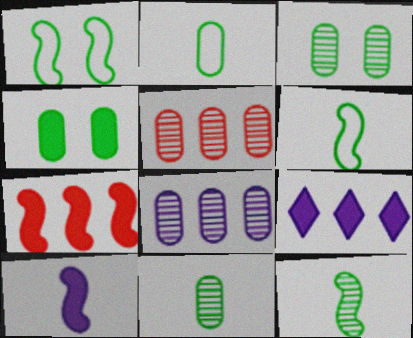[]